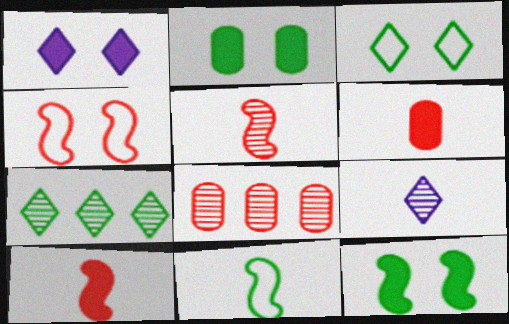[[1, 8, 11], 
[2, 7, 11], 
[6, 9, 11]]